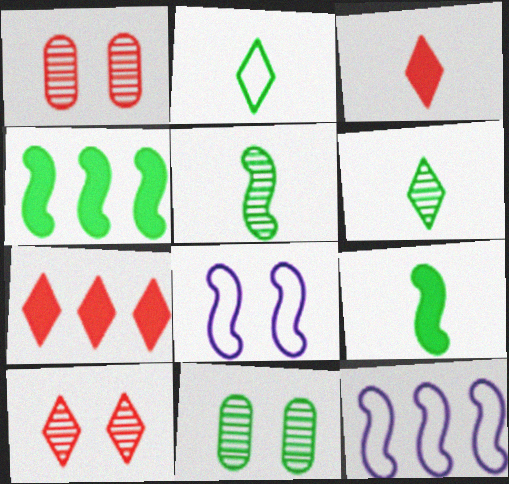[[2, 4, 11], 
[3, 11, 12]]